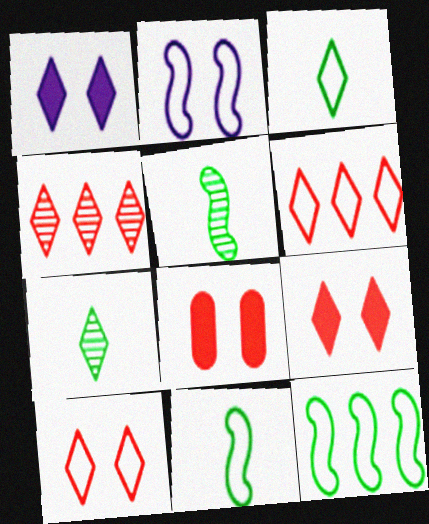[[1, 3, 4], 
[1, 6, 7]]